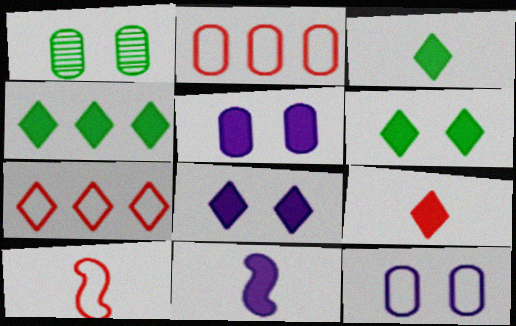[[1, 7, 11], 
[3, 4, 6], 
[4, 8, 9]]